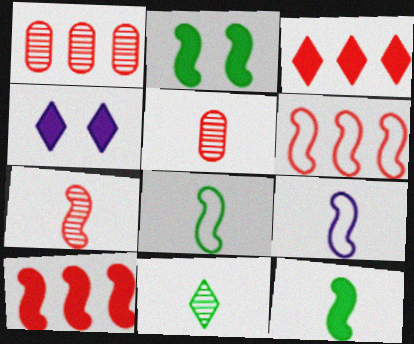[[1, 3, 6], 
[1, 4, 8], 
[7, 9, 12]]